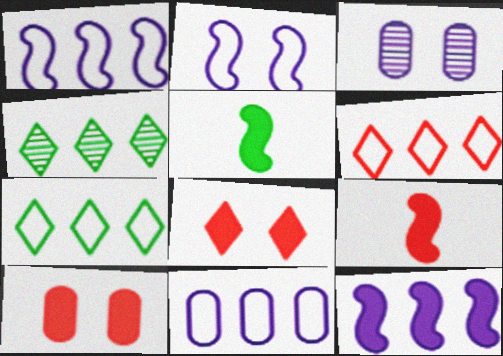[[3, 5, 6], 
[3, 7, 9]]